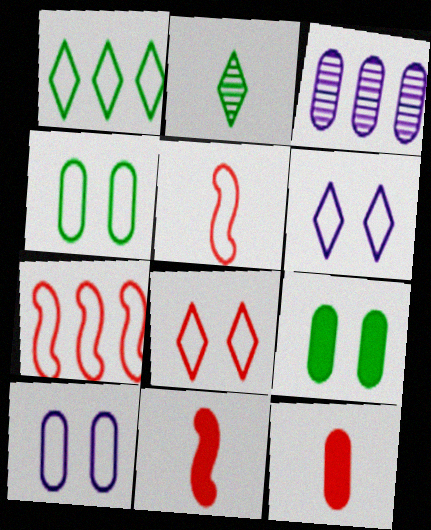[[1, 5, 10], 
[3, 4, 12]]